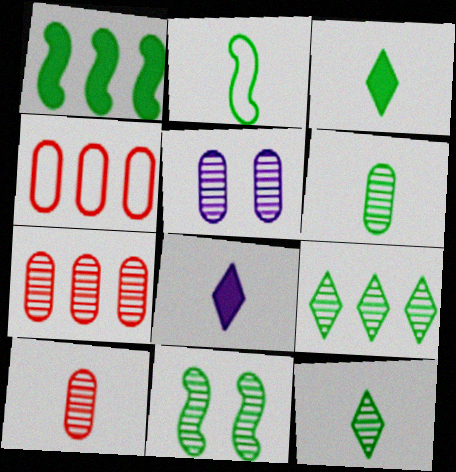[[1, 2, 11], 
[2, 3, 6], 
[2, 8, 10], 
[4, 8, 11], 
[5, 6, 7], 
[6, 9, 11]]